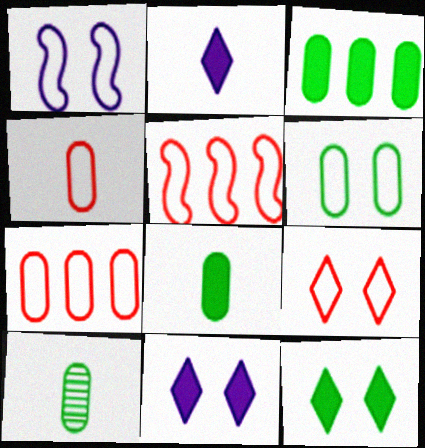[[1, 6, 9], 
[3, 6, 10], 
[4, 5, 9], 
[5, 10, 11]]